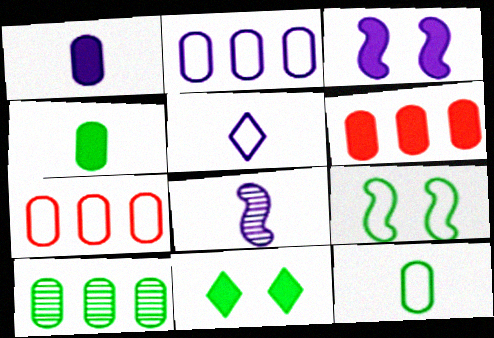[[1, 5, 8], 
[2, 6, 10], 
[5, 7, 9], 
[7, 8, 11]]